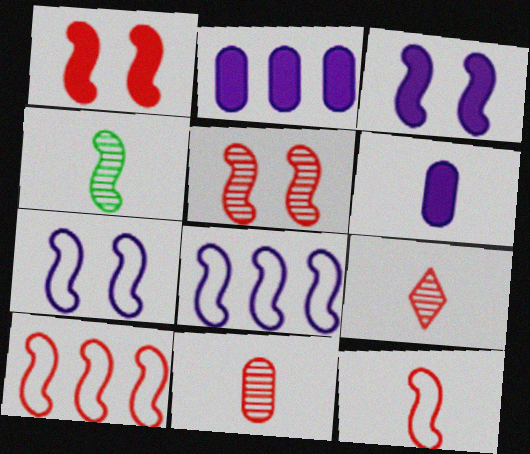[[1, 4, 8], 
[3, 4, 10]]